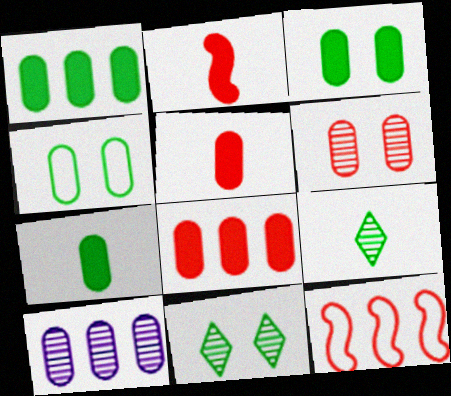[[1, 3, 7], 
[4, 5, 10]]